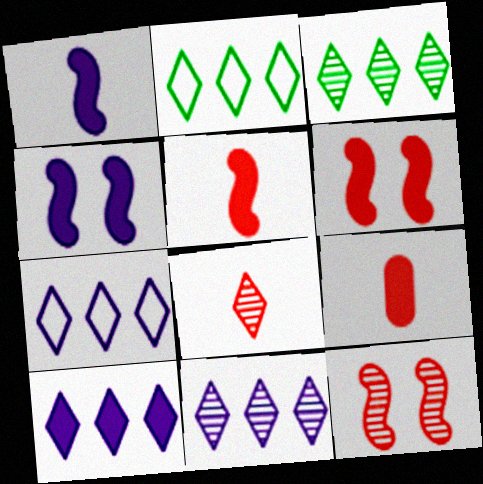[[7, 10, 11]]